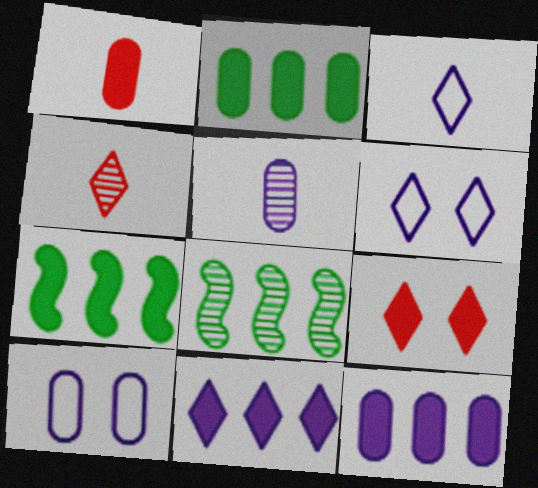[[1, 6, 8], 
[4, 7, 10], 
[5, 10, 12]]